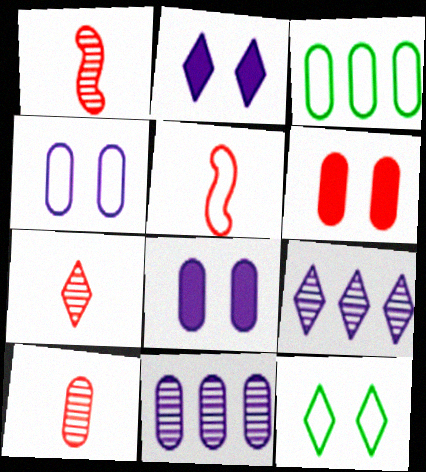[[1, 2, 3], 
[1, 7, 10], 
[3, 8, 10]]